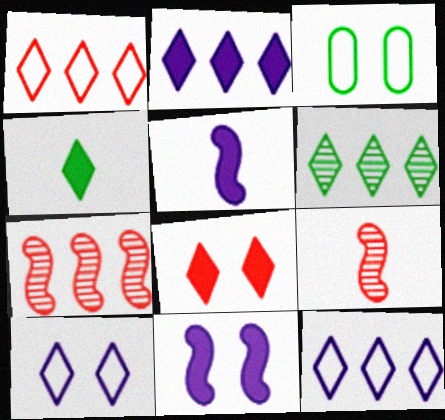[[1, 2, 6], 
[2, 3, 9], 
[2, 4, 8]]